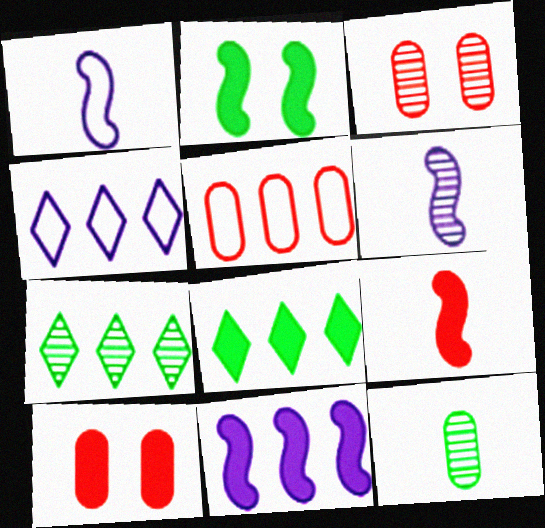[[1, 3, 8], 
[1, 7, 10], 
[2, 9, 11], 
[3, 6, 7], 
[5, 7, 11]]